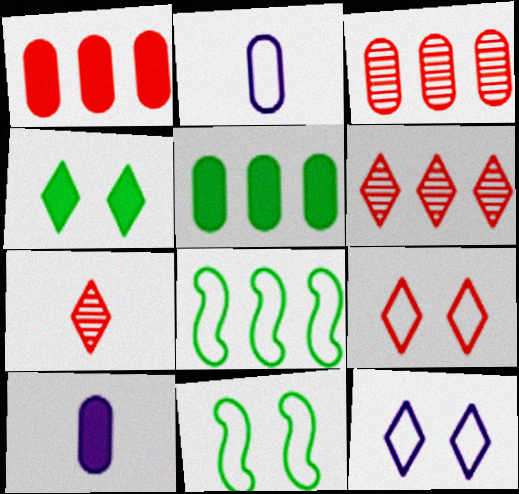[[2, 8, 9], 
[6, 10, 11]]